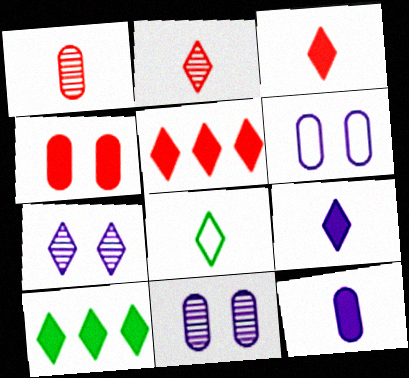[[2, 8, 9], 
[5, 7, 8]]